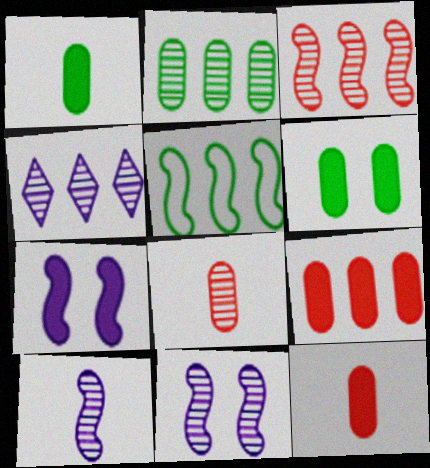[[2, 3, 4], 
[4, 5, 9]]